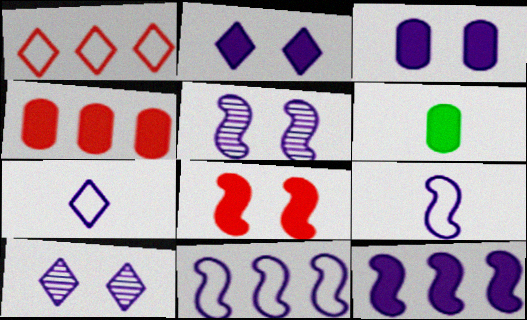[[1, 5, 6], 
[3, 4, 6], 
[5, 9, 12]]